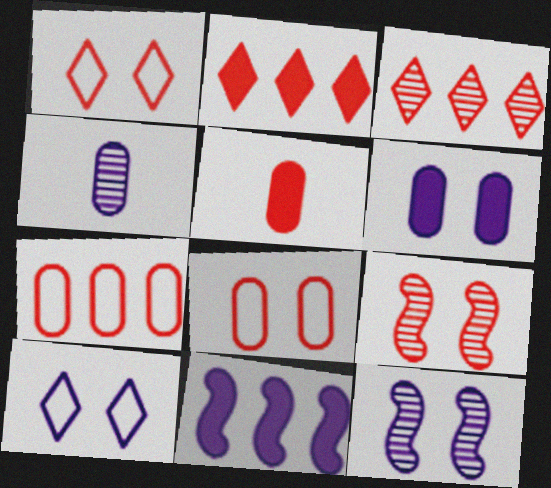[[4, 10, 11], 
[6, 10, 12]]